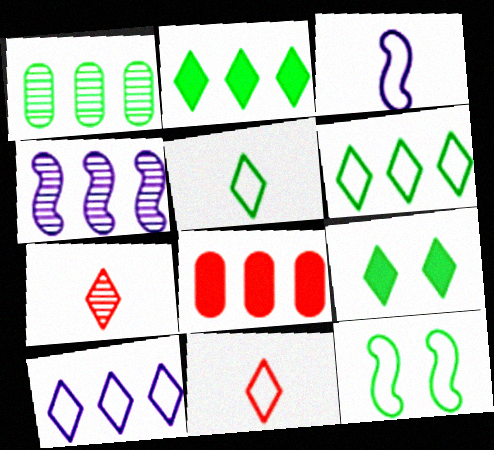[[4, 6, 8], 
[7, 9, 10]]